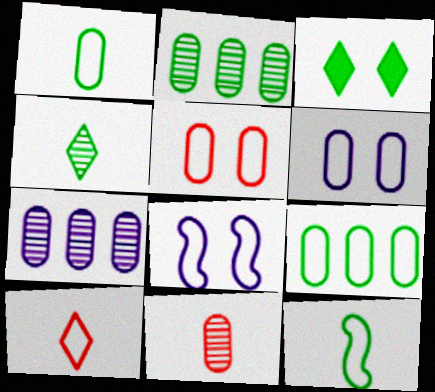[[2, 3, 12], 
[8, 9, 10]]